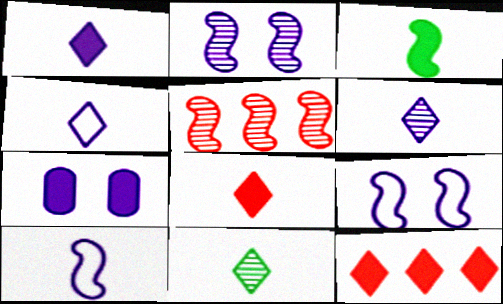[[1, 4, 6], 
[3, 5, 9], 
[3, 7, 12], 
[4, 8, 11]]